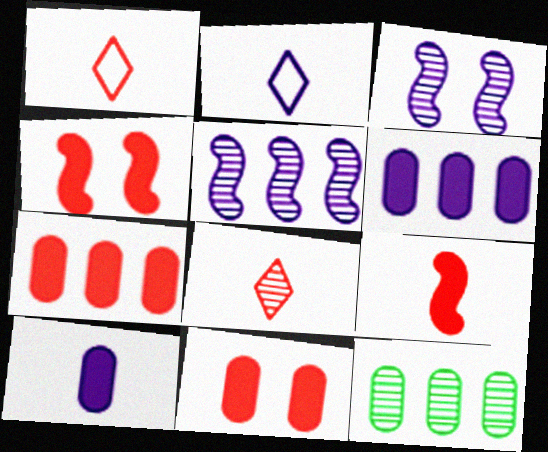[[2, 3, 6], 
[2, 4, 12], 
[3, 8, 12]]